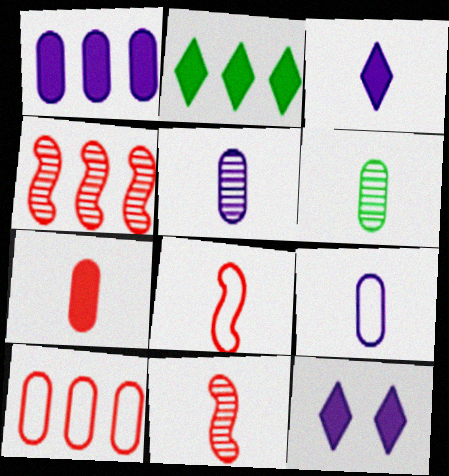[[3, 6, 8], 
[6, 7, 9]]